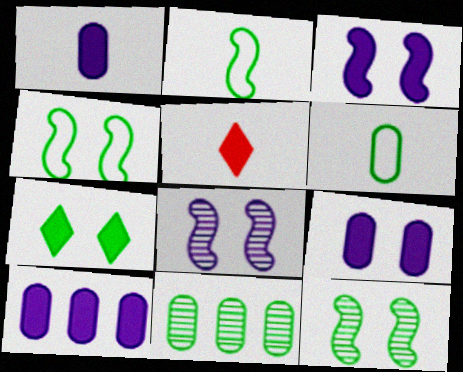[[1, 9, 10], 
[2, 7, 11]]